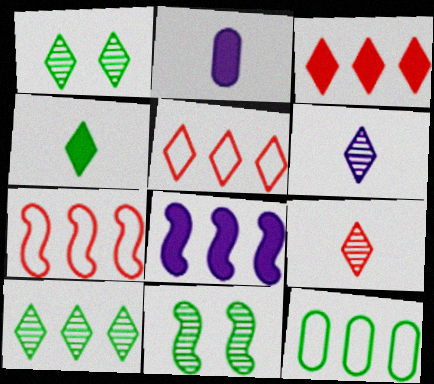[[1, 2, 7], 
[2, 5, 11], 
[4, 11, 12]]